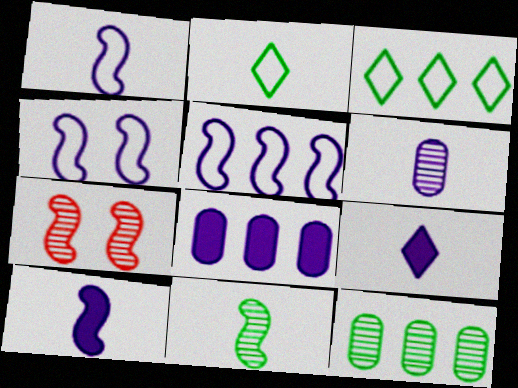[[1, 4, 5], 
[1, 6, 9], 
[2, 7, 8]]